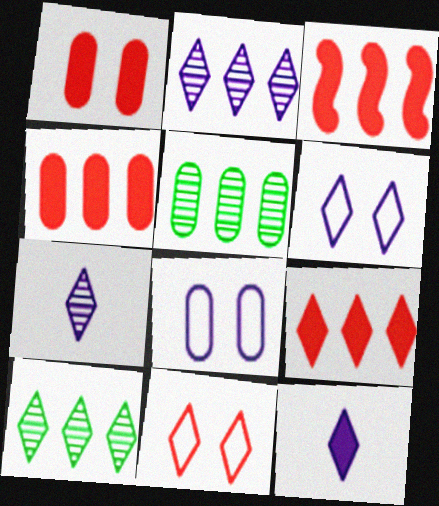[[2, 6, 12], 
[3, 4, 9], 
[10, 11, 12]]